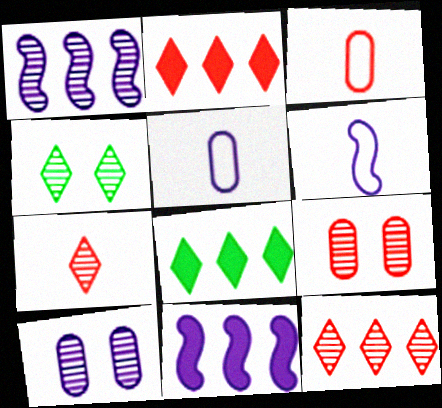[[3, 4, 11], 
[6, 8, 9]]